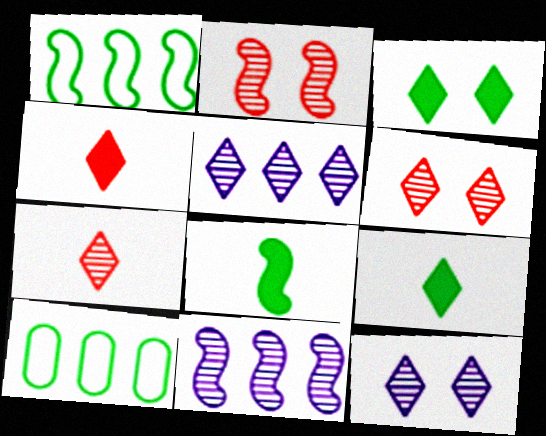[]